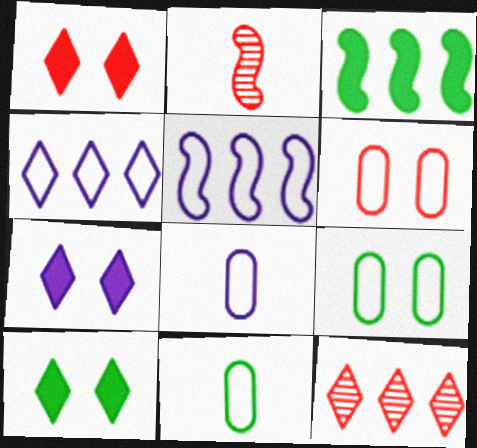[[1, 7, 10]]